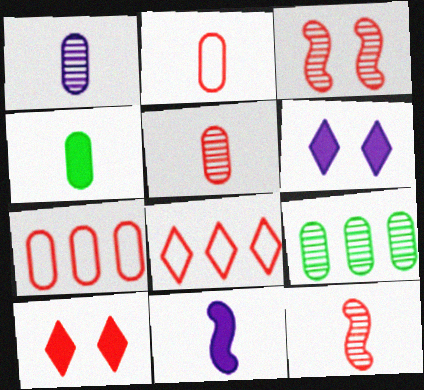[[1, 2, 4], 
[7, 10, 12]]